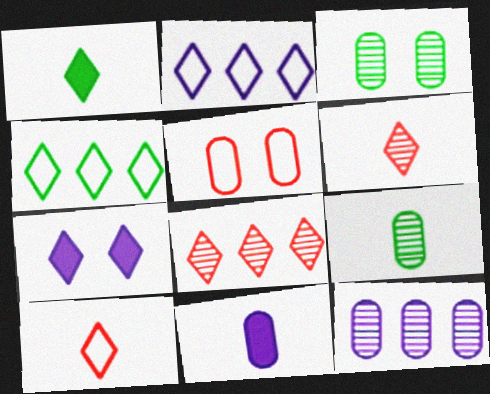[[4, 6, 7]]